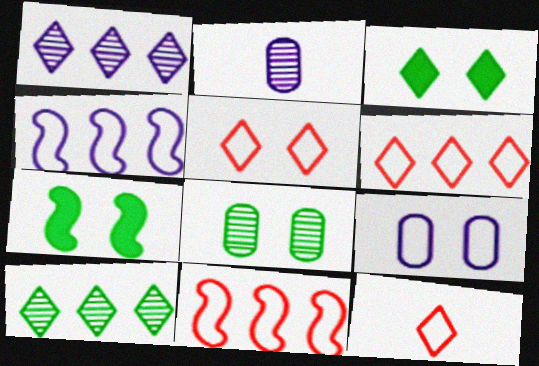[[1, 3, 12], 
[2, 3, 11], 
[2, 6, 7], 
[5, 6, 12]]